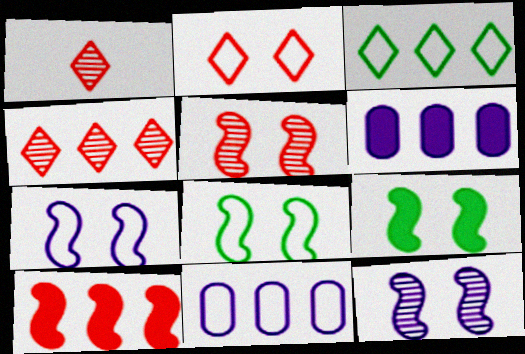[[1, 6, 8], 
[1, 9, 11], 
[5, 7, 9]]